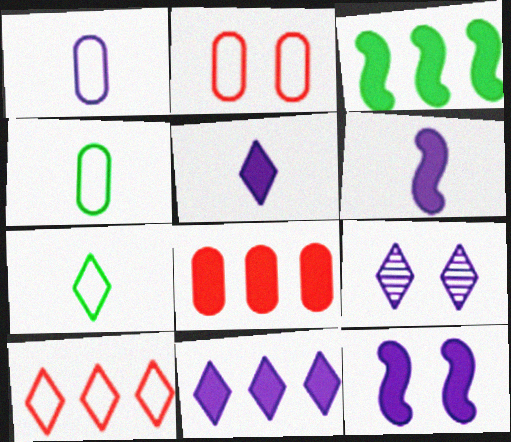[[3, 8, 11]]